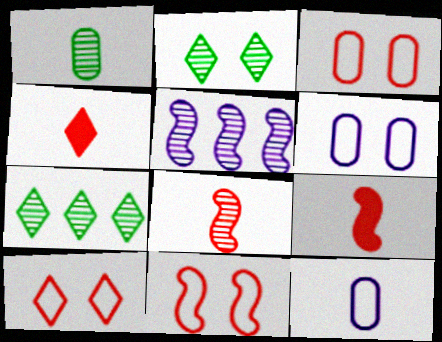[[3, 10, 11], 
[6, 7, 9]]